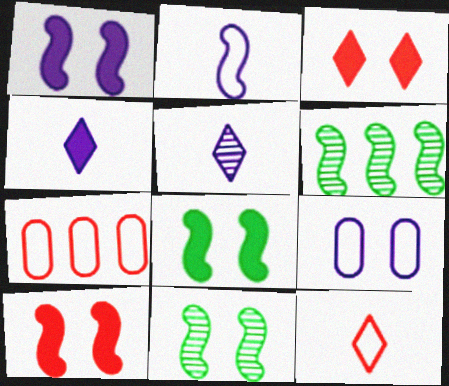[[1, 8, 10], 
[2, 6, 10], 
[3, 9, 11], 
[4, 7, 11], 
[5, 7, 8]]